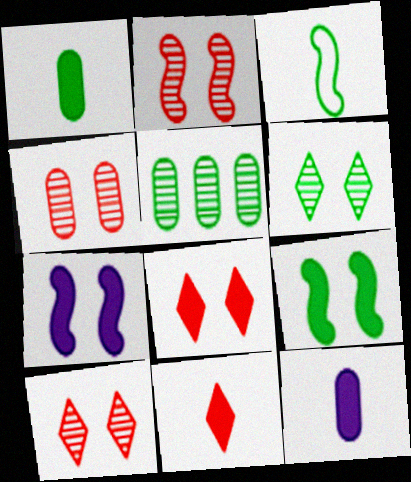[[2, 4, 10]]